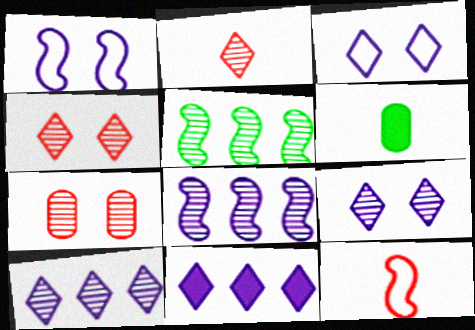[]